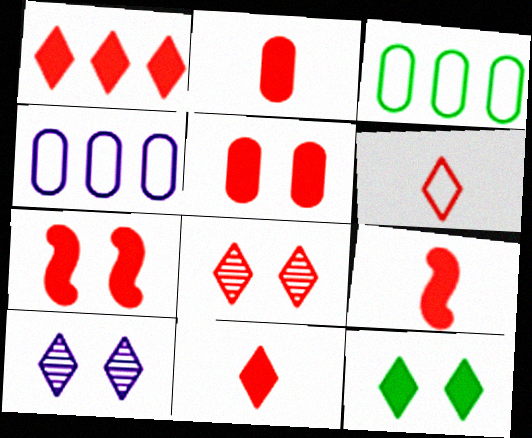[[1, 2, 7], 
[1, 5, 9], 
[1, 6, 8], 
[2, 9, 11], 
[3, 9, 10]]